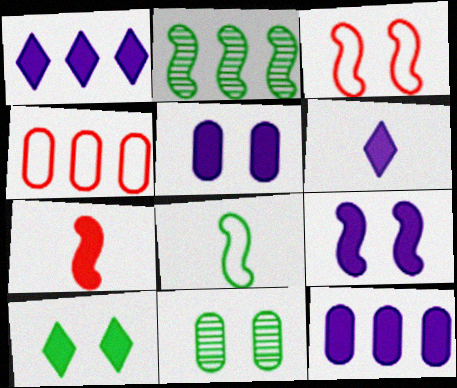[[1, 2, 4], 
[6, 9, 12], 
[7, 10, 12]]